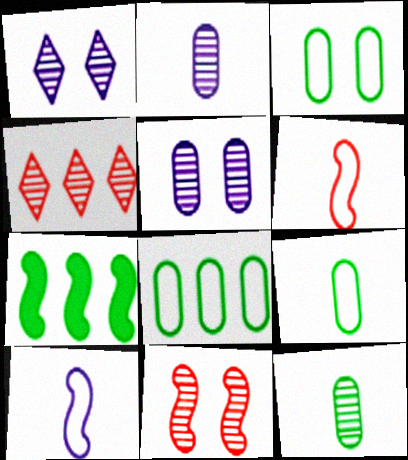[[3, 8, 9], 
[7, 10, 11]]